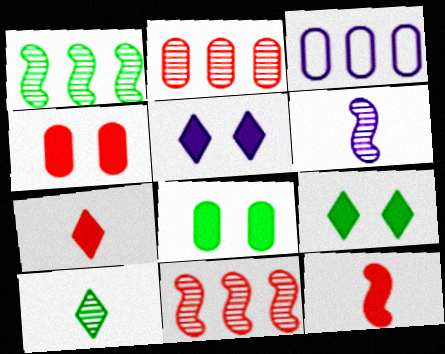[[3, 5, 6]]